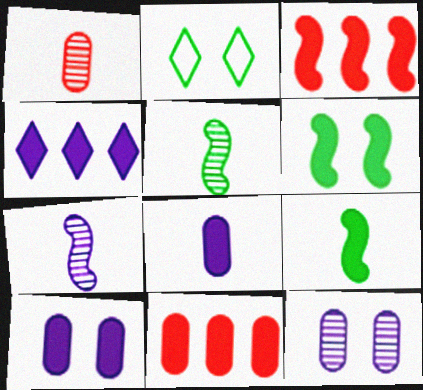[[2, 7, 11]]